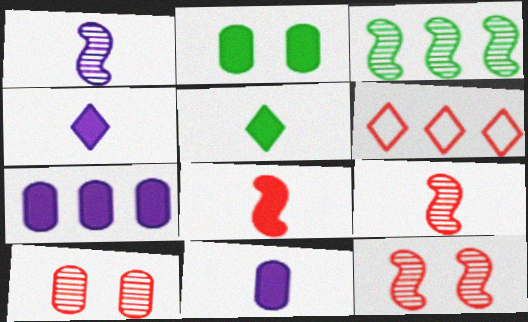[[1, 2, 6], 
[1, 3, 12], 
[3, 6, 7], 
[5, 8, 11], 
[6, 8, 10]]